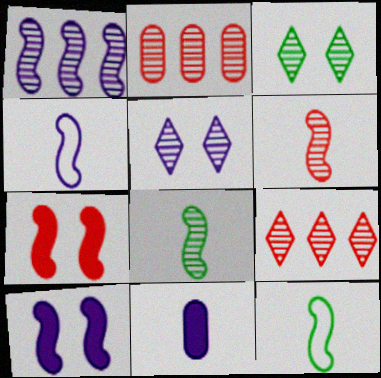[[1, 4, 10], 
[1, 7, 12], 
[2, 5, 8]]